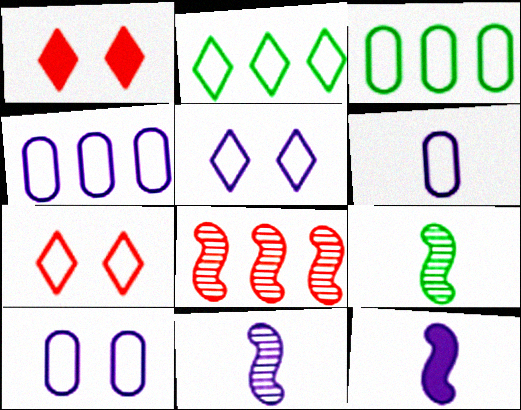[[1, 3, 11], 
[1, 4, 9], 
[4, 6, 10]]